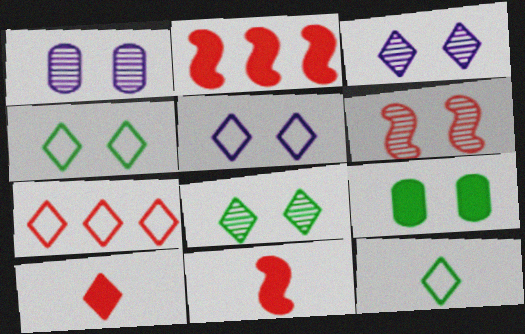[[1, 2, 12], 
[1, 6, 8], 
[5, 6, 9], 
[5, 7, 12]]